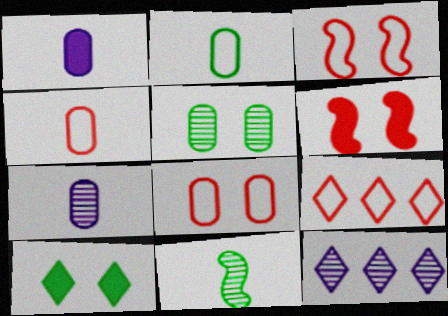[[2, 6, 12], 
[3, 4, 9]]